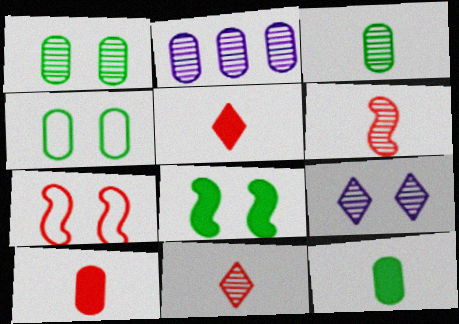[[2, 4, 10]]